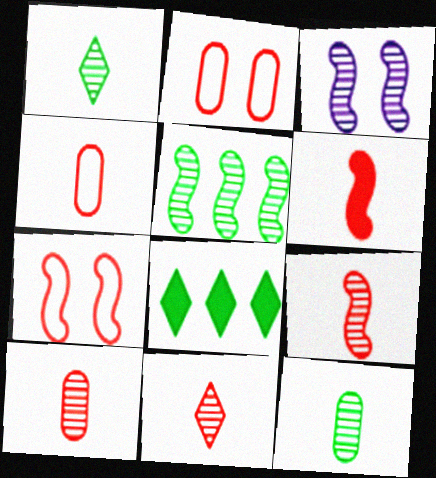[[3, 4, 8], 
[3, 5, 9], 
[4, 6, 11], 
[9, 10, 11]]